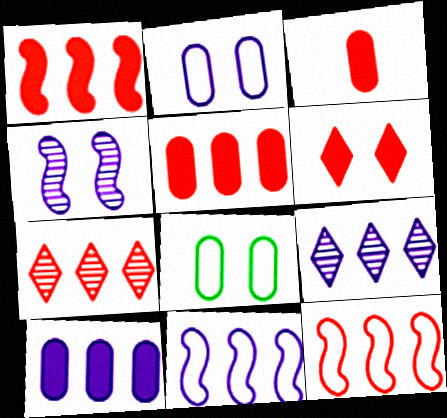[[1, 3, 6], 
[4, 6, 8], 
[5, 7, 12], 
[9, 10, 11]]